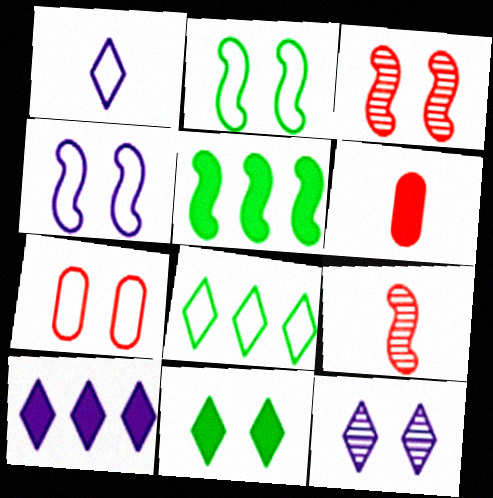[[1, 10, 12], 
[4, 5, 9]]